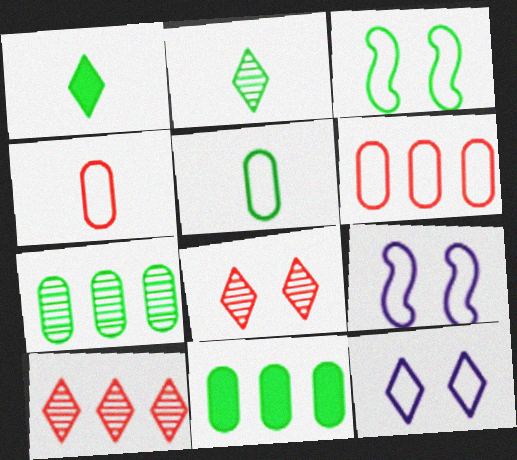[[1, 3, 7], 
[1, 10, 12], 
[2, 3, 11]]